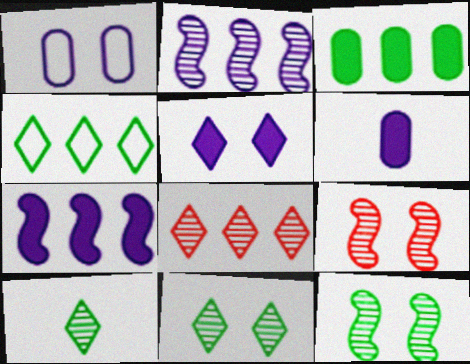[[4, 6, 9], 
[5, 6, 7]]